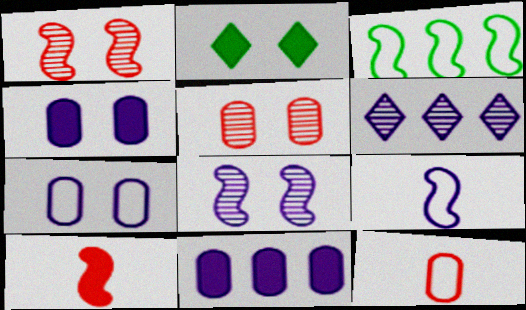[[1, 2, 7], 
[2, 10, 11], 
[3, 8, 10], 
[4, 6, 9]]